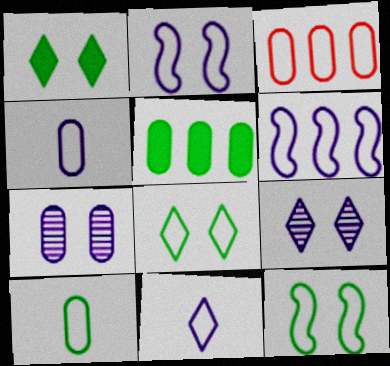[[3, 11, 12]]